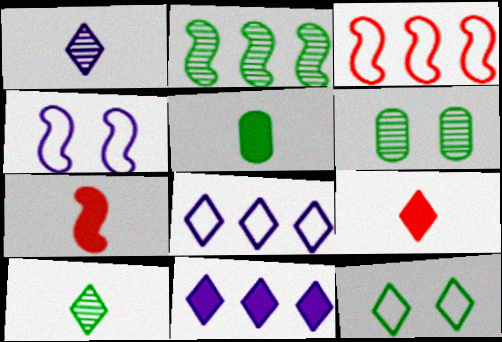[[2, 4, 7], 
[2, 5, 12], 
[2, 6, 10], 
[6, 7, 8]]